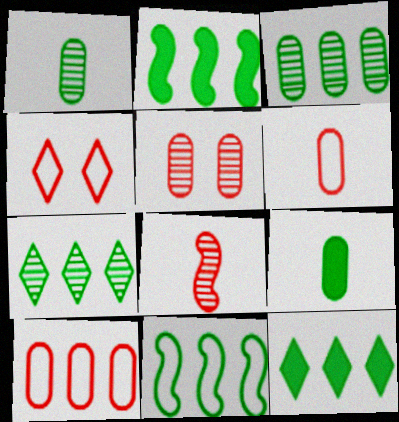[[3, 11, 12]]